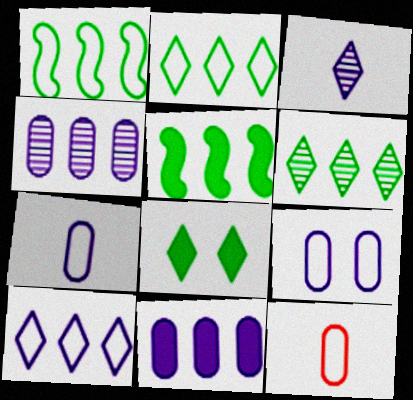[]